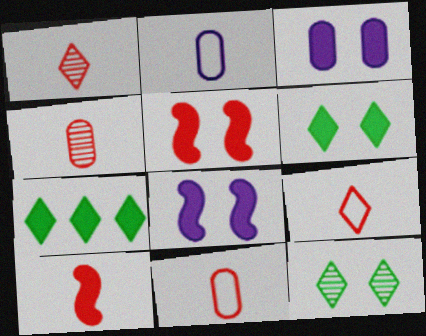[[1, 10, 11], 
[3, 5, 6], 
[3, 7, 10], 
[4, 9, 10]]